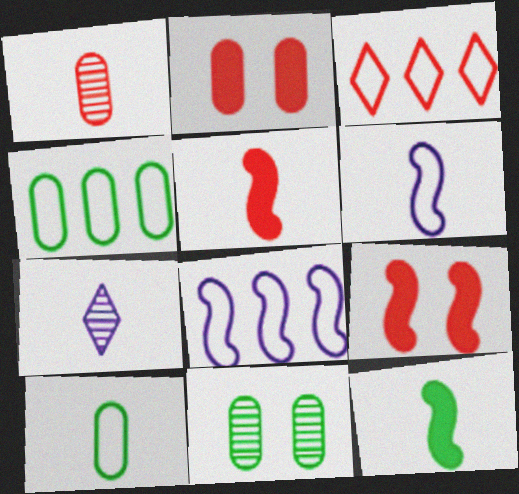[[1, 3, 9], 
[3, 4, 8], 
[4, 7, 9], 
[5, 7, 10]]